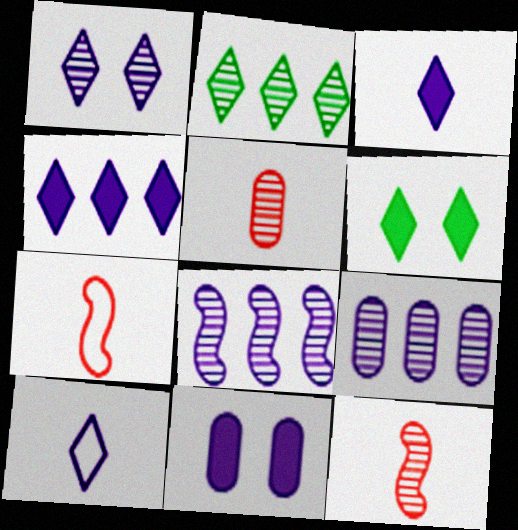[[1, 4, 10], 
[2, 7, 11], 
[6, 7, 9], 
[8, 10, 11]]